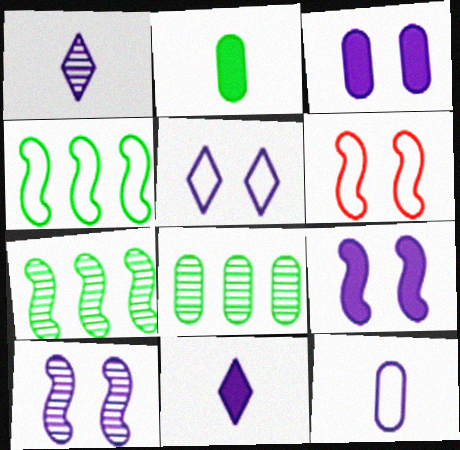[[3, 5, 10], 
[6, 8, 11]]